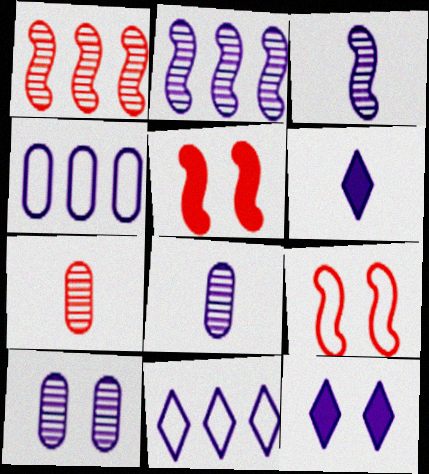[[3, 4, 12]]